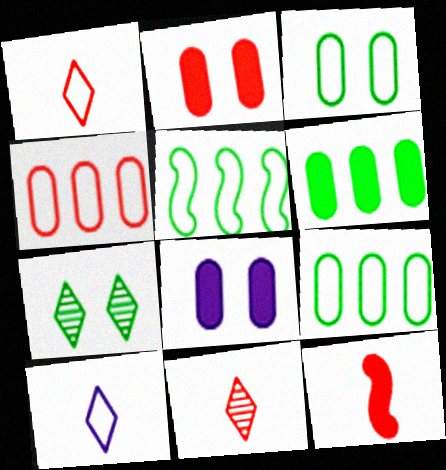[[5, 8, 11]]